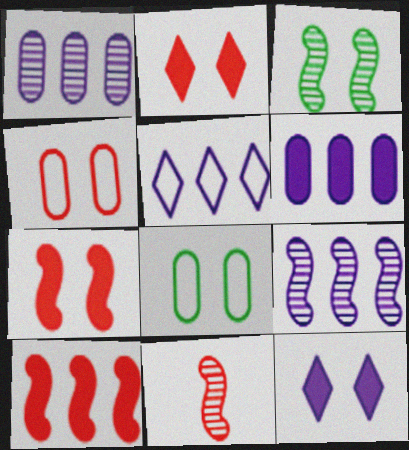[[3, 4, 12], 
[3, 9, 11], 
[5, 6, 9]]